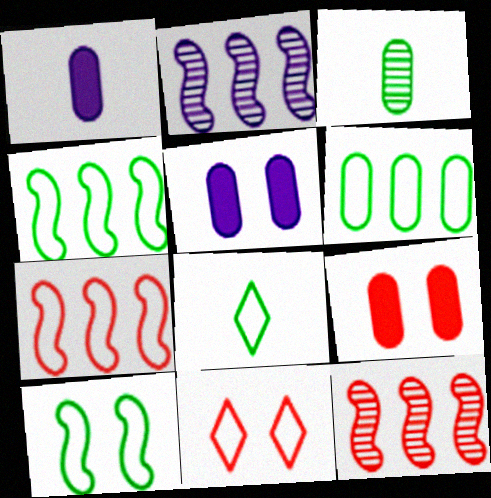[[2, 8, 9], 
[5, 8, 12], 
[6, 8, 10]]